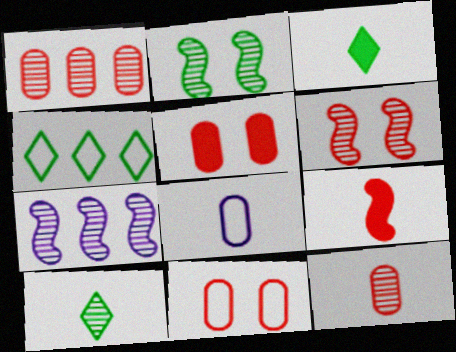[[3, 7, 11], 
[8, 9, 10]]